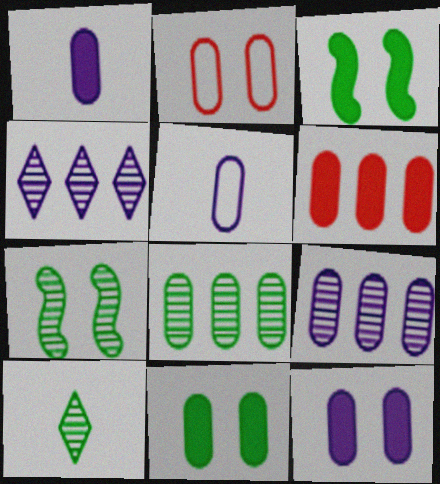[[1, 2, 8], 
[1, 6, 11], 
[5, 9, 12], 
[7, 8, 10]]